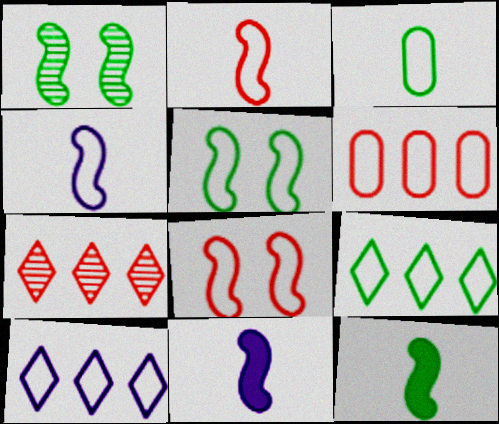[[3, 5, 9], 
[3, 8, 10]]